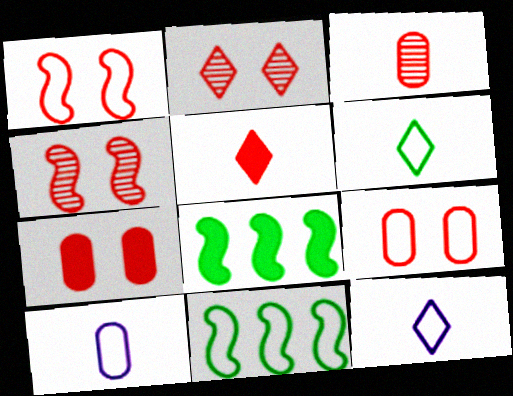[[1, 2, 7], 
[2, 8, 10], 
[9, 11, 12]]